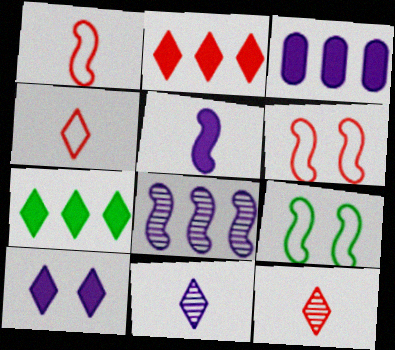[[3, 5, 10], 
[3, 9, 12]]